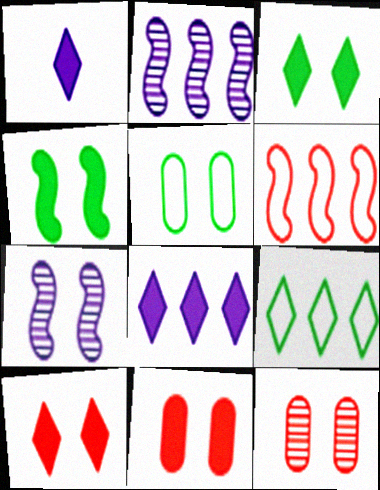[[5, 7, 10]]